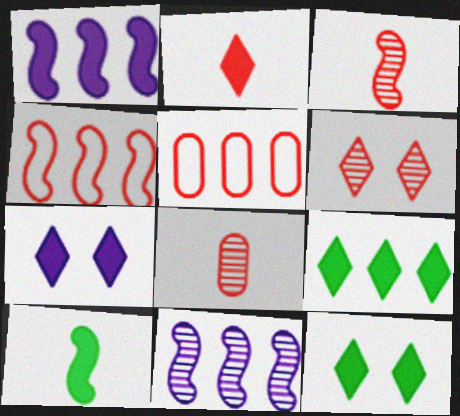[[2, 7, 9], 
[5, 9, 11]]